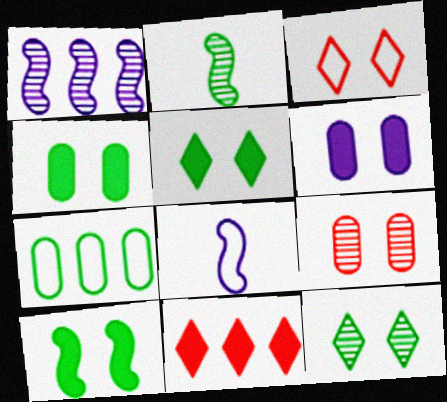[[1, 7, 11], 
[2, 5, 7], 
[3, 7, 8], 
[4, 5, 10]]